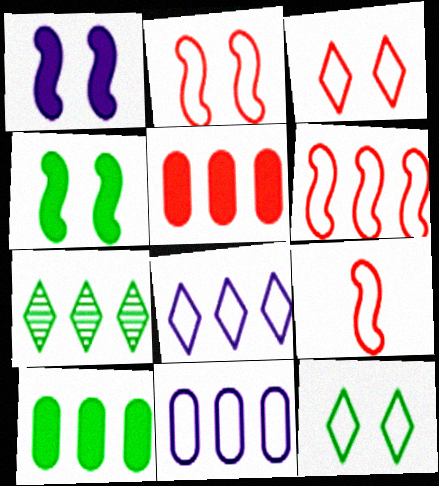[[2, 6, 9], 
[9, 11, 12]]